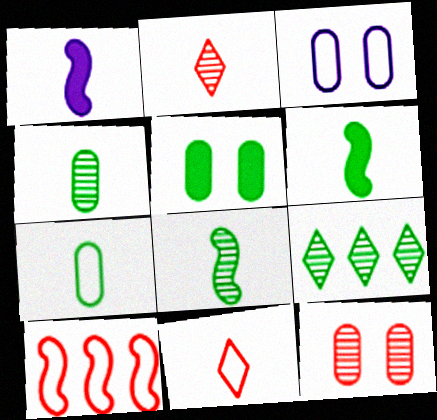[[1, 2, 7], 
[1, 4, 11], 
[3, 5, 12]]